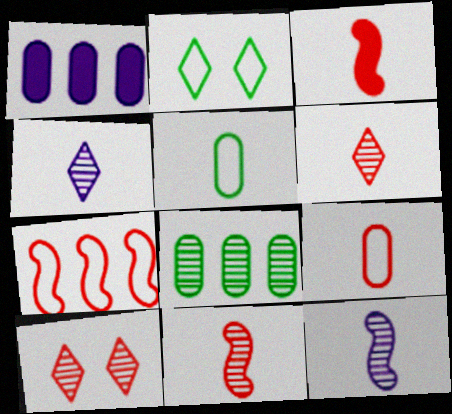[[1, 2, 11], 
[3, 4, 5], 
[3, 6, 9], 
[8, 10, 12]]